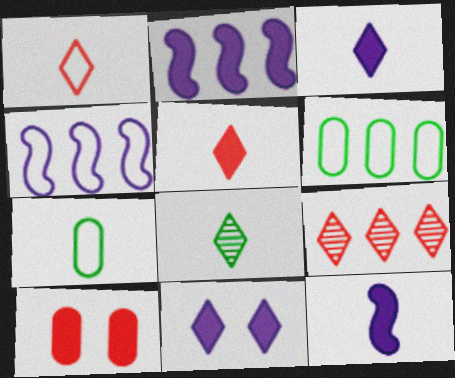[[1, 3, 8], 
[2, 6, 9], 
[4, 8, 10]]